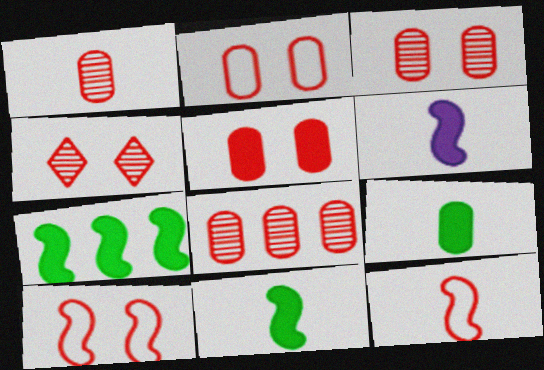[[1, 3, 8], 
[2, 3, 5], 
[4, 5, 10]]